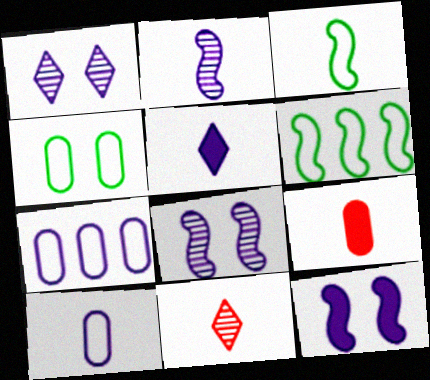[[1, 6, 9], 
[2, 5, 10], 
[5, 7, 8]]